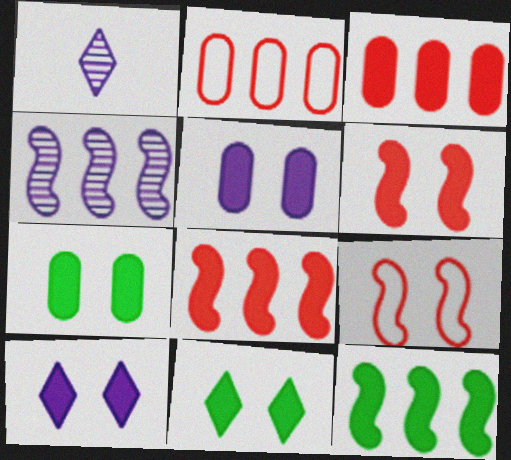[[5, 6, 11], 
[6, 7, 10]]